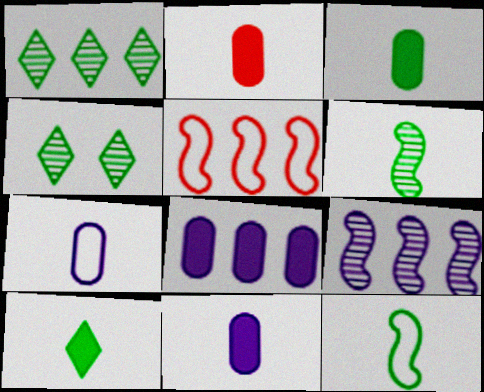[[1, 5, 8], 
[2, 3, 11], 
[4, 5, 11]]